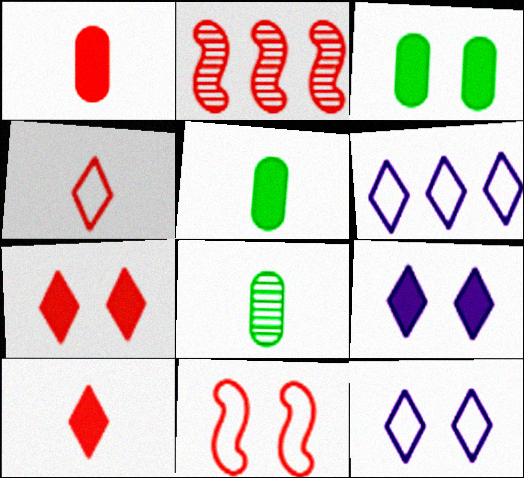[[2, 5, 12]]